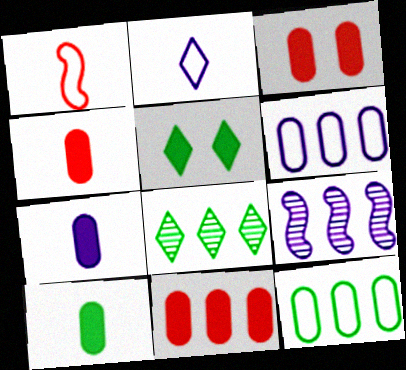[[3, 4, 11], 
[4, 7, 10]]